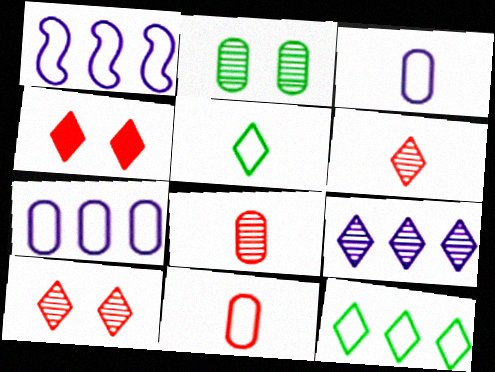[[4, 5, 9]]